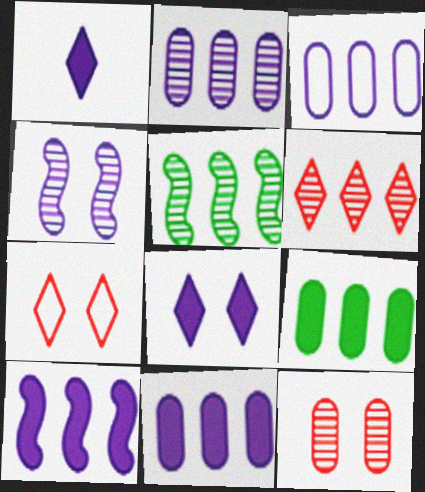[[1, 3, 4], 
[2, 3, 11], 
[2, 5, 6]]